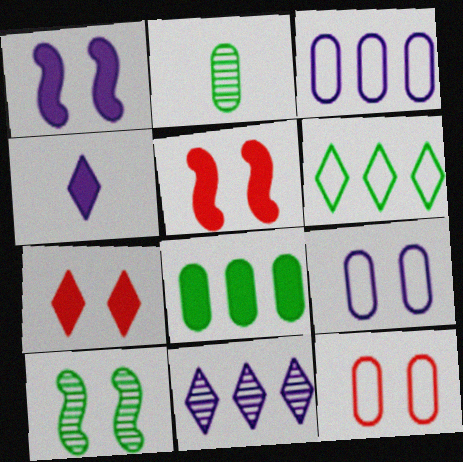[[4, 5, 8], 
[7, 9, 10]]